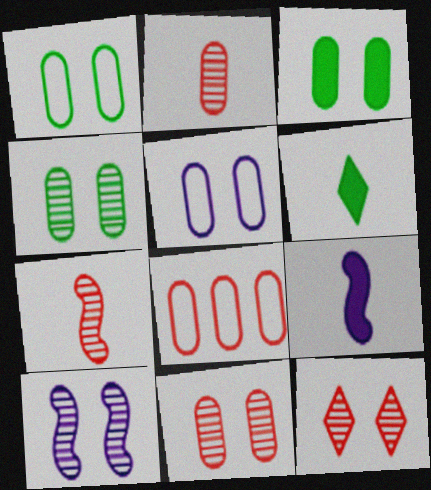[[1, 3, 4], 
[3, 5, 11], 
[4, 10, 12], 
[6, 8, 10]]